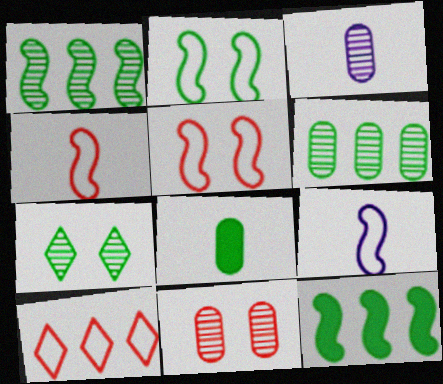[[3, 6, 11]]